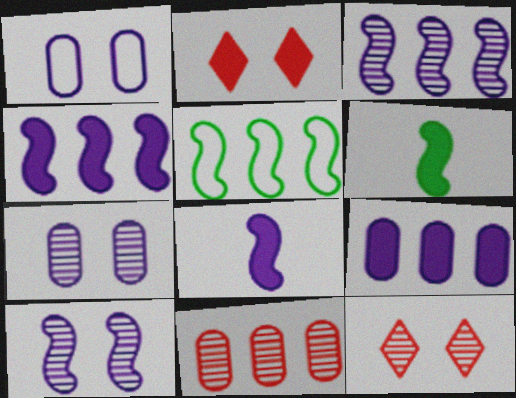[[2, 6, 9]]